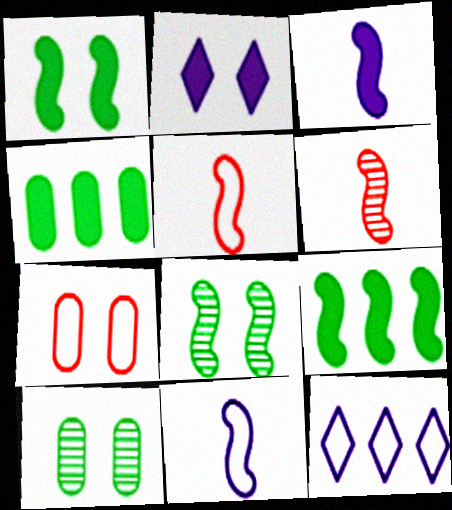[[2, 7, 8]]